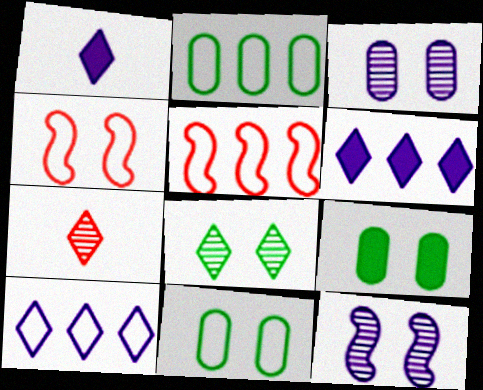[[2, 5, 10]]